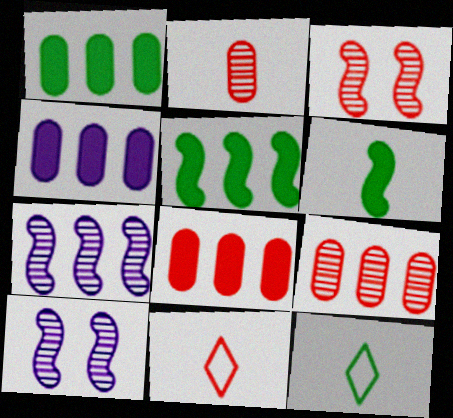[[1, 4, 8], 
[1, 10, 11], 
[3, 4, 12], 
[3, 8, 11], 
[8, 10, 12]]